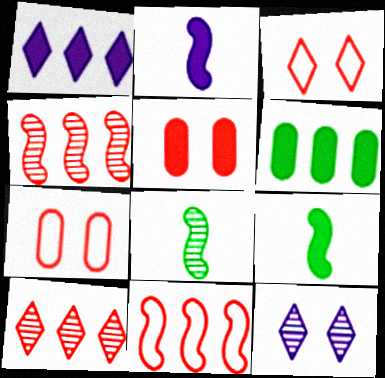[[1, 5, 9], 
[1, 7, 8]]